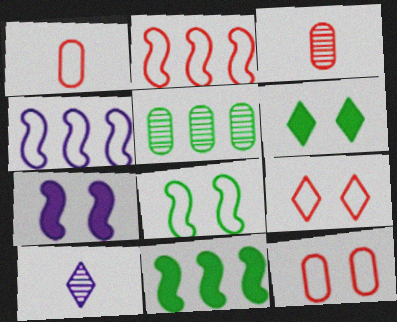[[1, 2, 9], 
[3, 4, 6], 
[10, 11, 12]]